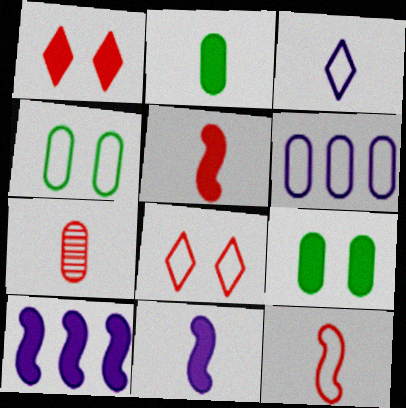[[1, 2, 10], 
[6, 7, 9]]